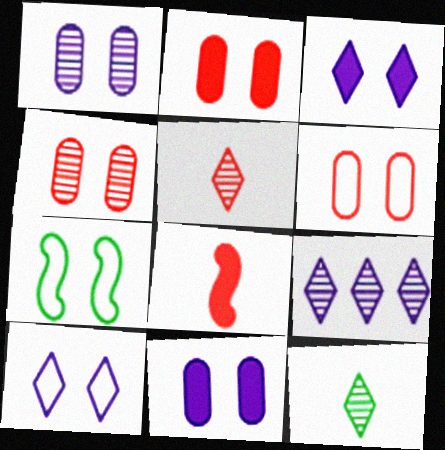[[2, 4, 6], 
[3, 4, 7], 
[6, 7, 10]]